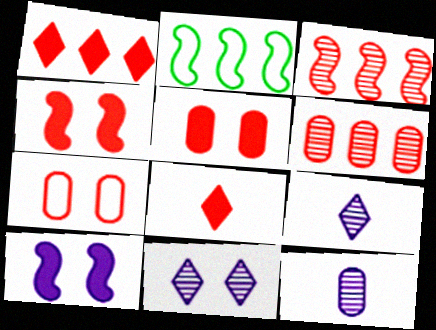[[2, 5, 9], 
[3, 7, 8]]